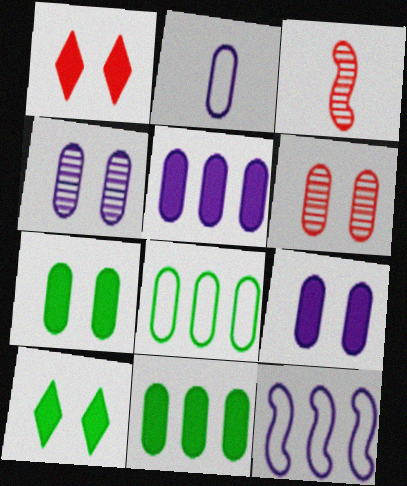[[2, 4, 5], 
[2, 6, 11]]